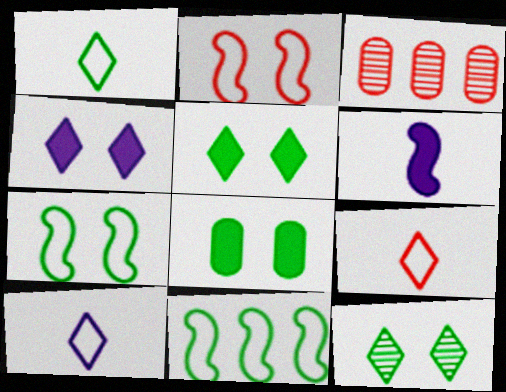[[1, 9, 10], 
[7, 8, 12]]